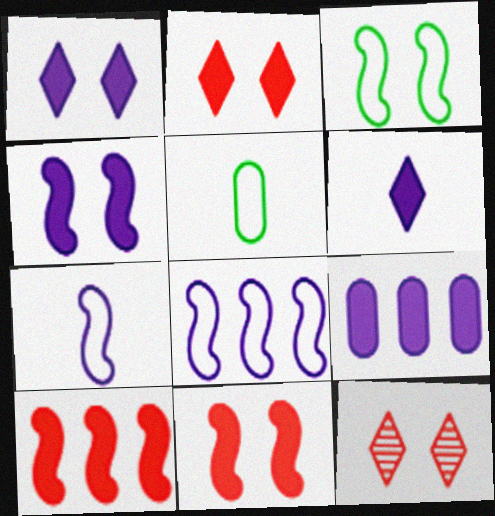[[4, 6, 9]]